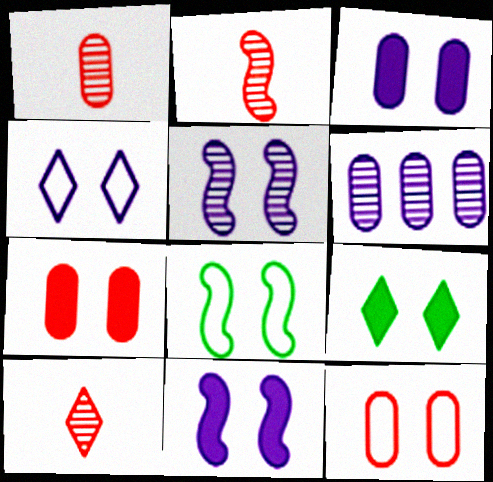[[1, 2, 10], 
[3, 4, 5], 
[4, 8, 12], 
[5, 9, 12], 
[7, 9, 11]]